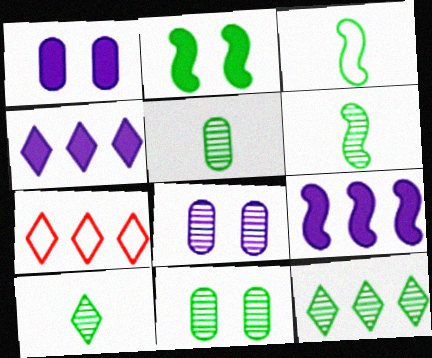[[1, 6, 7], 
[4, 7, 12], 
[5, 6, 10], 
[6, 11, 12]]